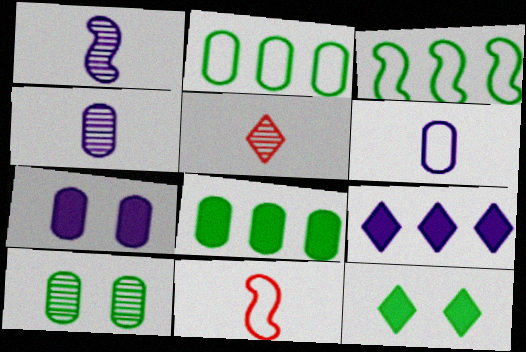[[3, 5, 7], 
[9, 10, 11]]